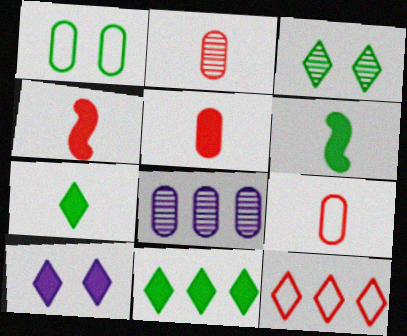[[1, 5, 8], 
[2, 5, 9]]